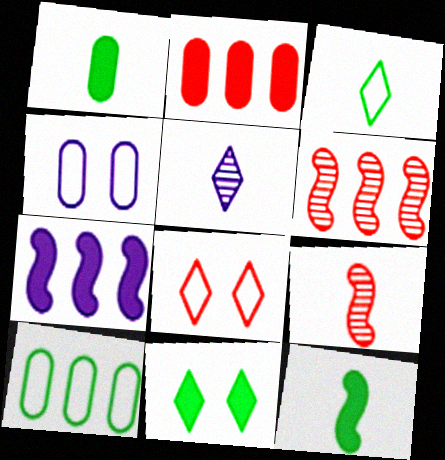[[2, 8, 9], 
[4, 5, 7]]